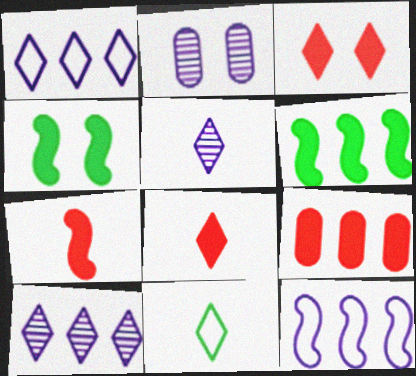[[3, 7, 9], 
[3, 10, 11], 
[5, 8, 11]]